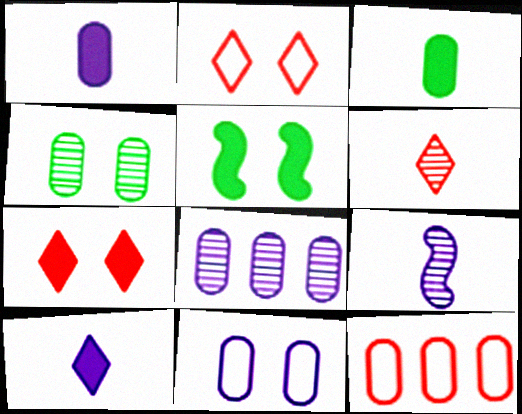[[1, 4, 12], 
[1, 8, 11]]